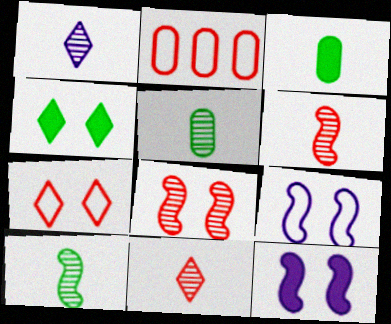[[1, 5, 6]]